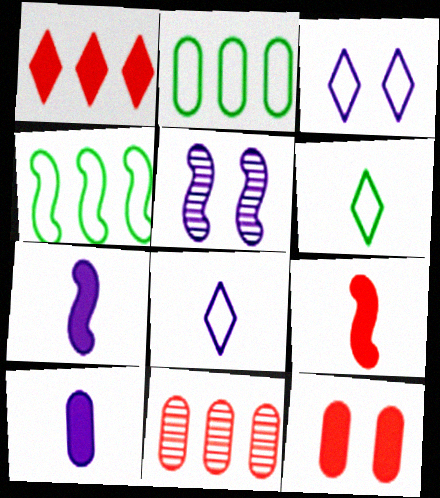[[1, 9, 12], 
[4, 5, 9]]